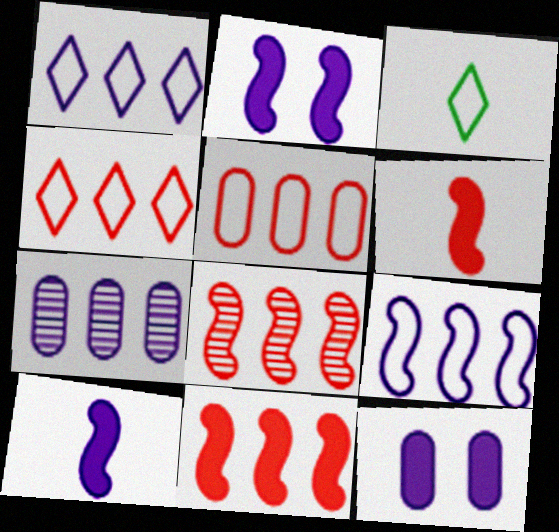[[3, 8, 12]]